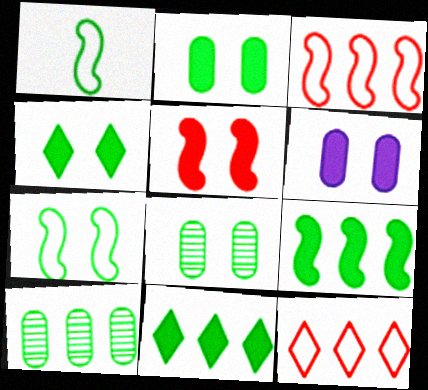[[1, 4, 10], 
[1, 8, 11], 
[4, 5, 6], 
[4, 7, 8]]